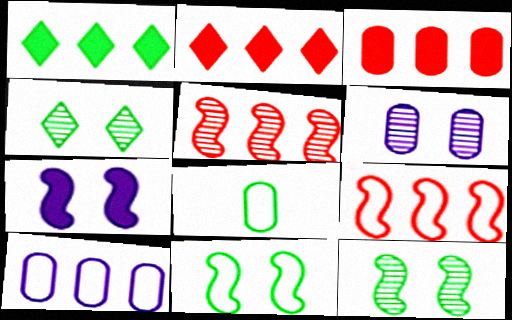[[1, 5, 10], 
[1, 8, 12], 
[3, 6, 8]]